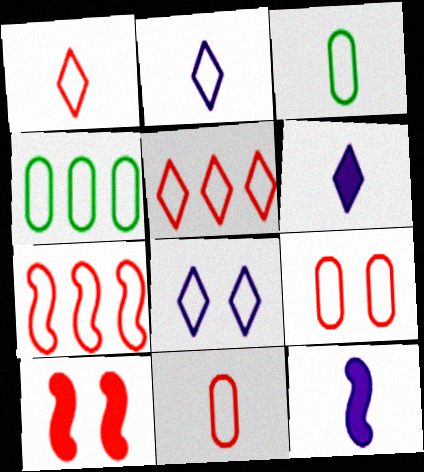[[1, 7, 9], 
[3, 7, 8]]